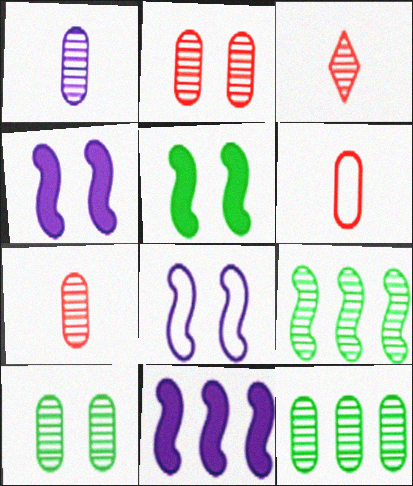[[1, 2, 12]]